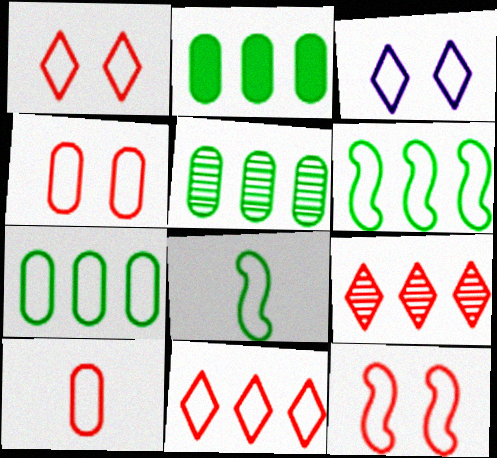[[1, 4, 12], 
[2, 5, 7], 
[3, 6, 10], 
[10, 11, 12]]